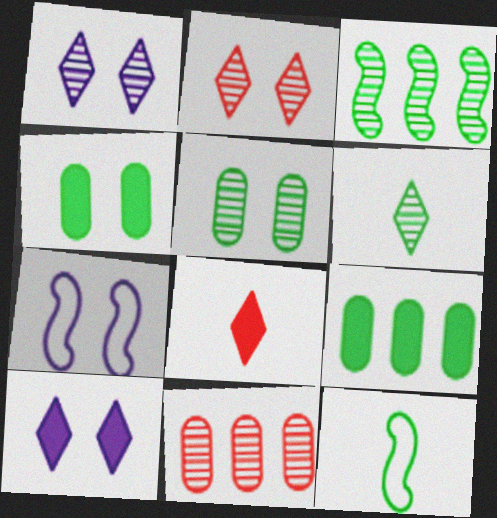[[2, 4, 7], 
[3, 5, 6], 
[10, 11, 12]]